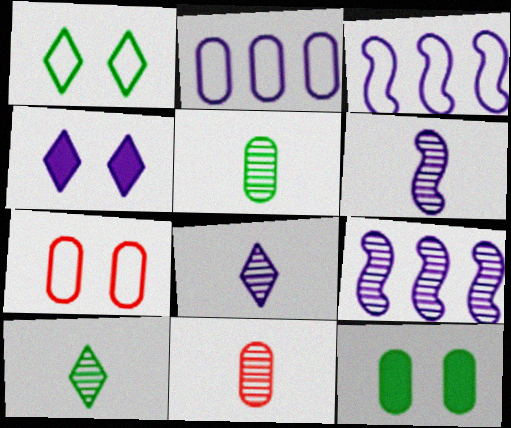[[2, 4, 6], 
[2, 11, 12], 
[6, 10, 11]]